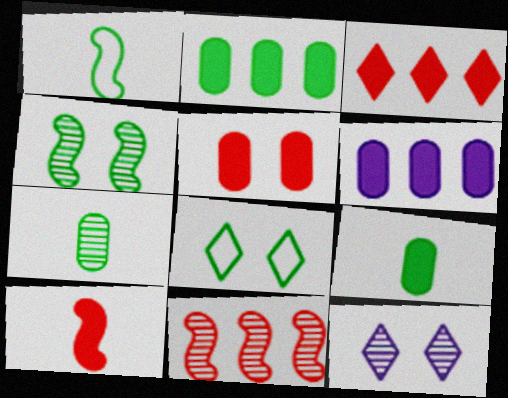[[3, 5, 10], 
[5, 6, 9], 
[7, 11, 12]]